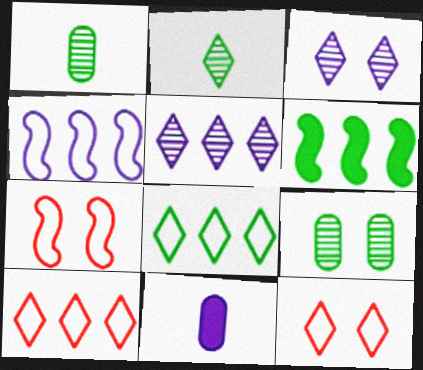[[3, 4, 11]]